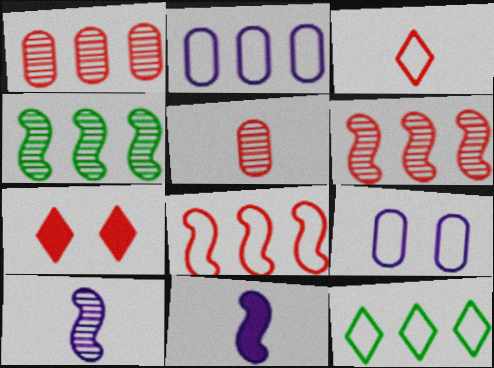[[2, 8, 12], 
[5, 7, 8]]